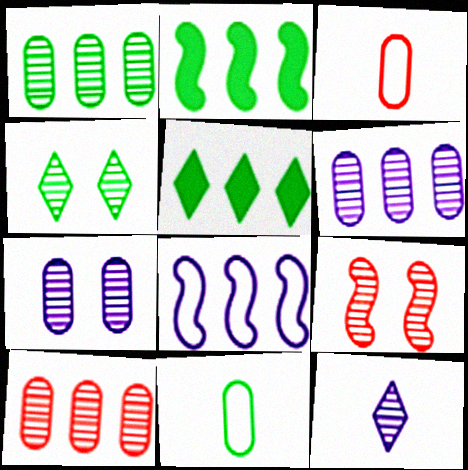[[1, 6, 10], 
[1, 9, 12], 
[2, 4, 11], 
[4, 7, 9], 
[5, 8, 10]]